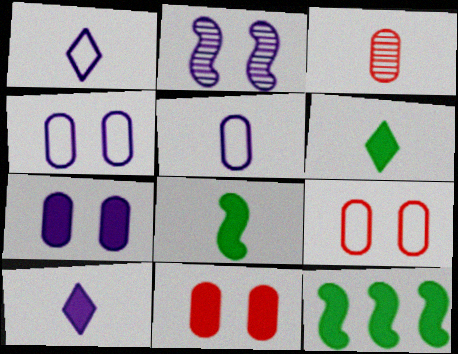[[1, 3, 8], 
[10, 11, 12]]